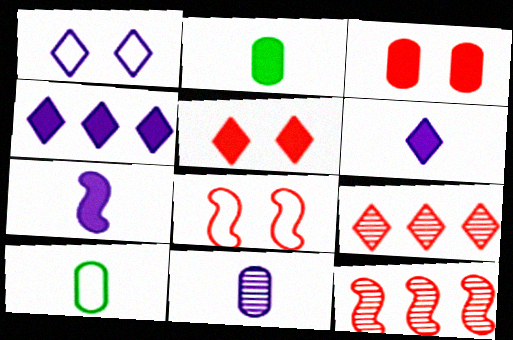[[1, 2, 12]]